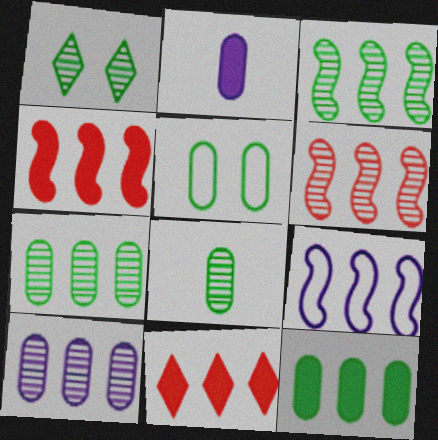[[1, 3, 8], 
[3, 4, 9], 
[5, 8, 12], 
[7, 9, 11]]